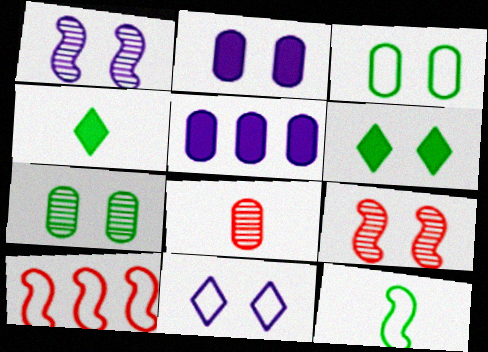[[1, 2, 11], 
[3, 5, 8]]